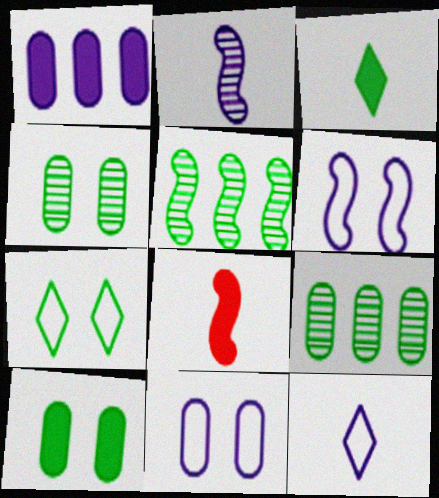[[5, 6, 8]]